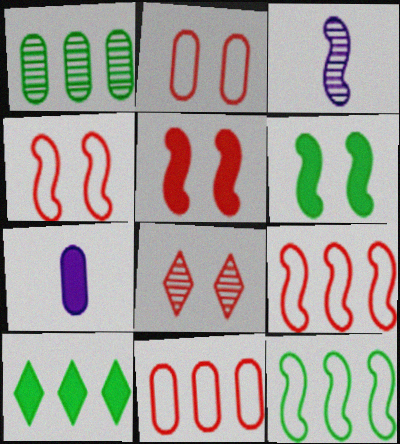[[1, 2, 7], 
[1, 3, 8], 
[1, 10, 12], 
[2, 3, 10], 
[2, 5, 8], 
[3, 5, 12], 
[3, 6, 9], 
[5, 7, 10], 
[7, 8, 12]]